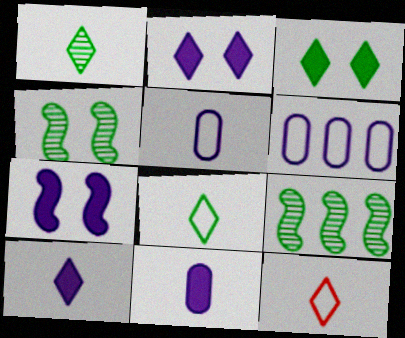[[1, 10, 12]]